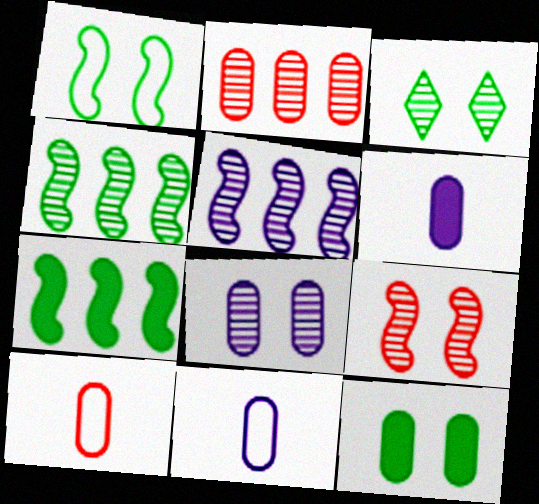[[1, 3, 12], 
[2, 11, 12], 
[3, 8, 9]]